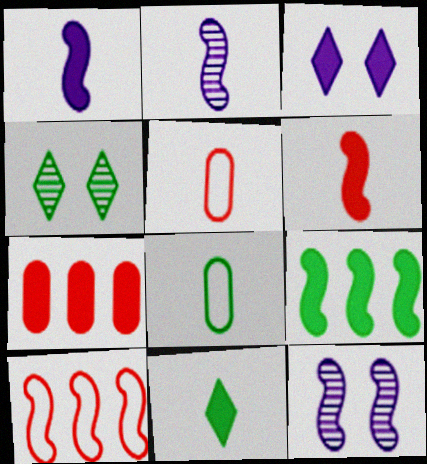[[2, 5, 11], 
[4, 8, 9]]